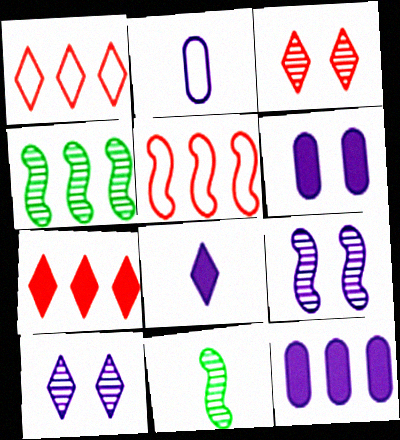[[1, 4, 12], 
[1, 6, 11]]